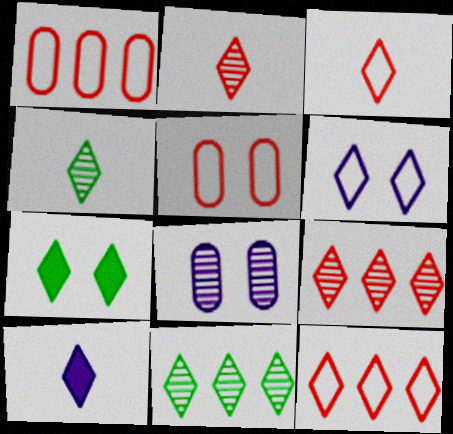[[3, 4, 10]]